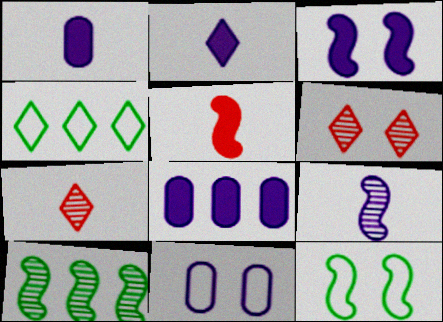[[2, 3, 8], 
[2, 4, 6], 
[7, 8, 12]]